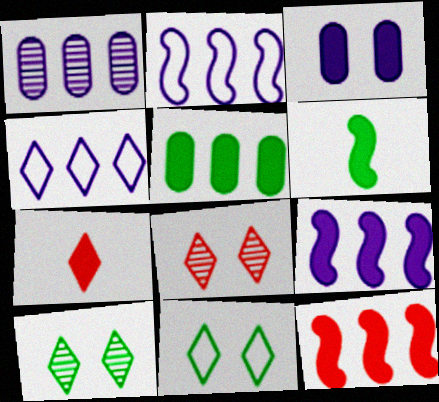[[1, 4, 9], 
[4, 7, 10]]